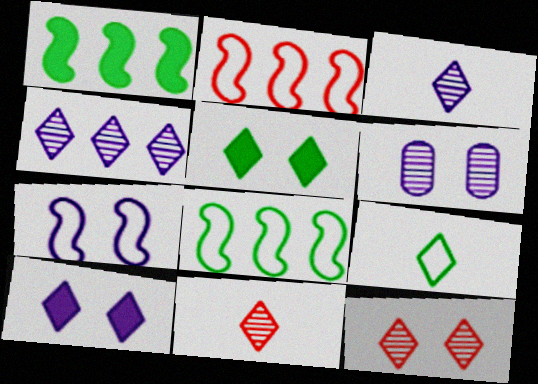[[6, 7, 10]]